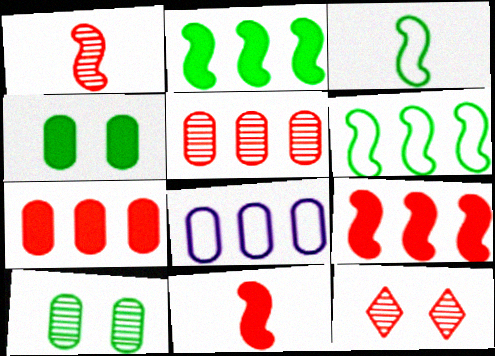[[1, 5, 12]]